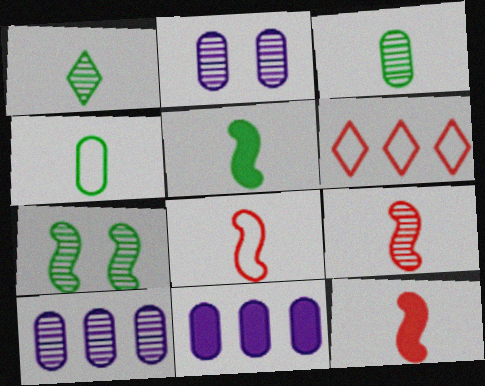[[1, 4, 5], 
[2, 5, 6], 
[8, 9, 12]]